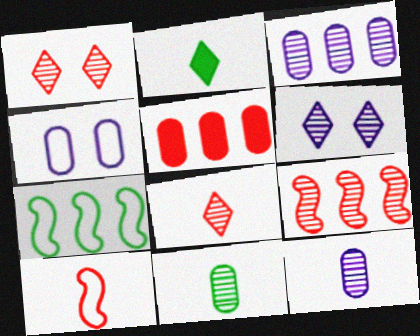[[1, 5, 10], 
[2, 4, 9], 
[2, 10, 12], 
[4, 5, 11], 
[6, 9, 11]]